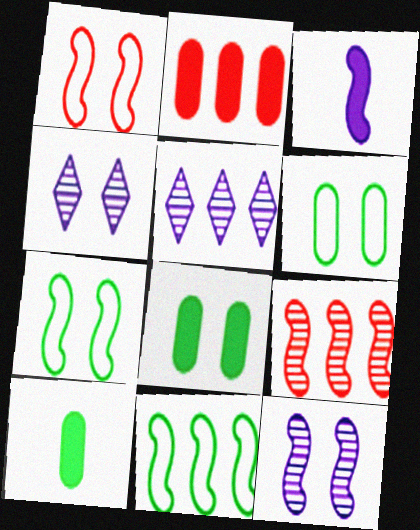[[1, 4, 8], 
[1, 5, 10], 
[2, 5, 11], 
[3, 7, 9]]